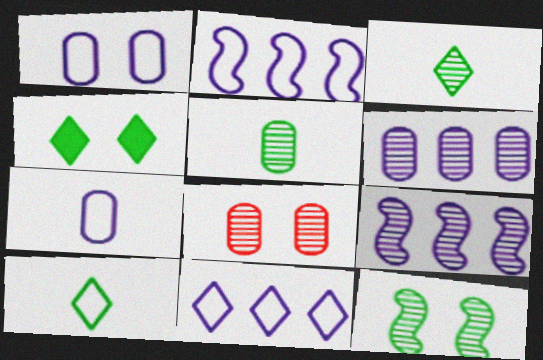[[3, 8, 9], 
[5, 6, 8]]